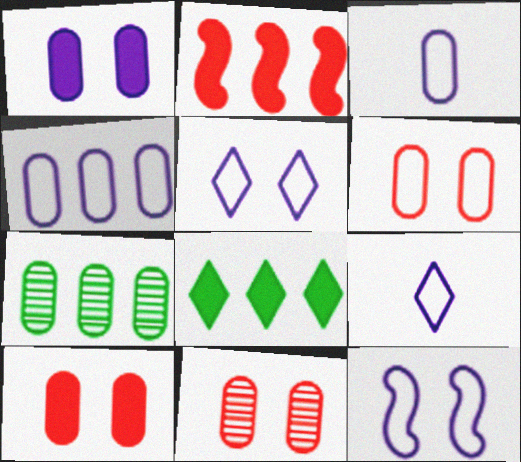[[3, 7, 10], 
[4, 9, 12], 
[6, 10, 11]]